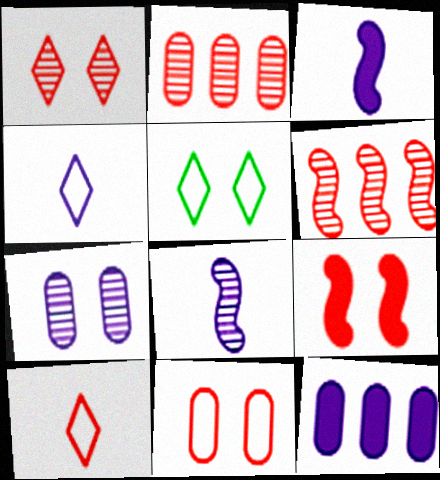[[1, 9, 11], 
[2, 3, 5], 
[2, 9, 10], 
[5, 7, 9]]